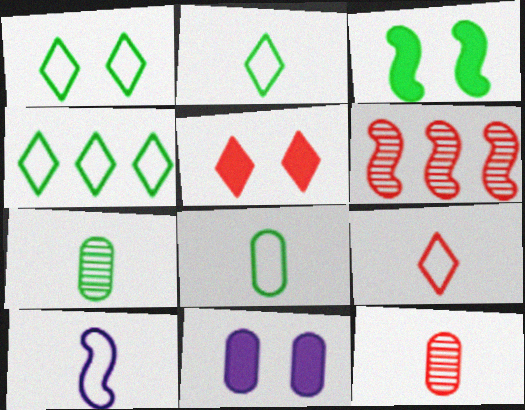[[1, 2, 4], 
[2, 6, 11], 
[3, 4, 7], 
[3, 5, 11], 
[3, 6, 10], 
[8, 9, 10]]